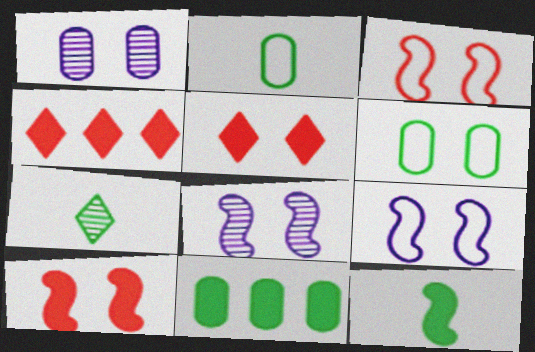[[2, 4, 8], 
[2, 7, 12], 
[5, 6, 8]]